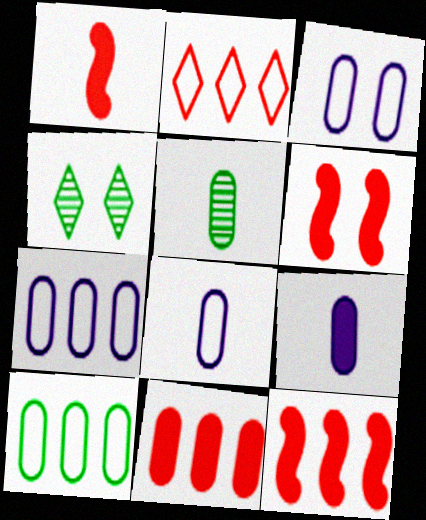[[1, 4, 7], 
[1, 6, 12], 
[3, 4, 6], 
[3, 5, 11], 
[3, 7, 8], 
[4, 8, 12]]